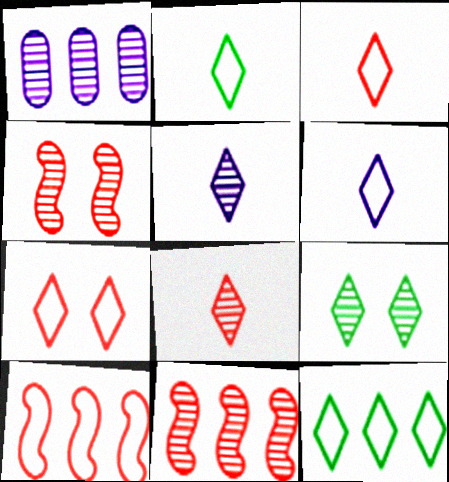[[2, 3, 6], 
[6, 7, 12]]